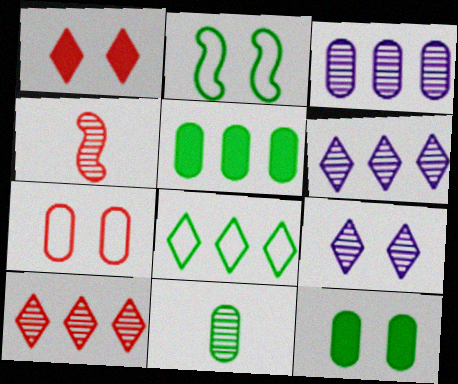[]